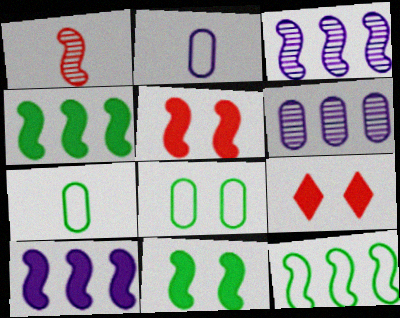[[3, 7, 9]]